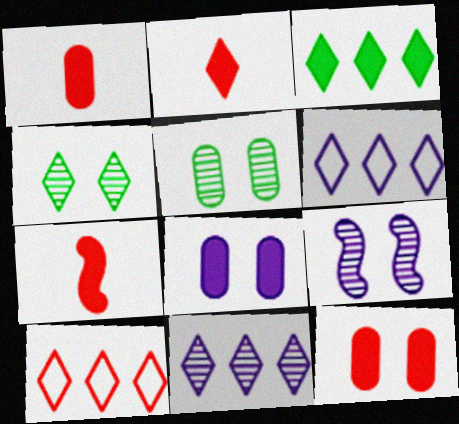[[1, 2, 7], 
[2, 4, 6], 
[3, 7, 8], 
[3, 10, 11], 
[5, 6, 7]]